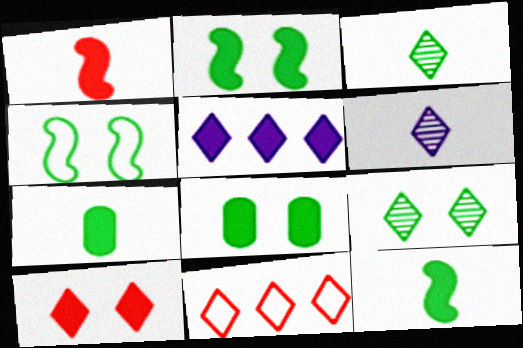[[1, 5, 8], 
[4, 8, 9]]